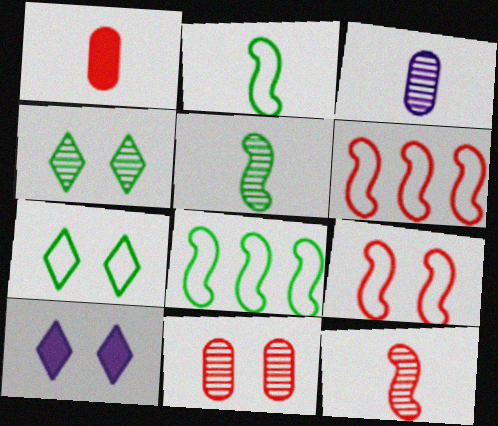[]